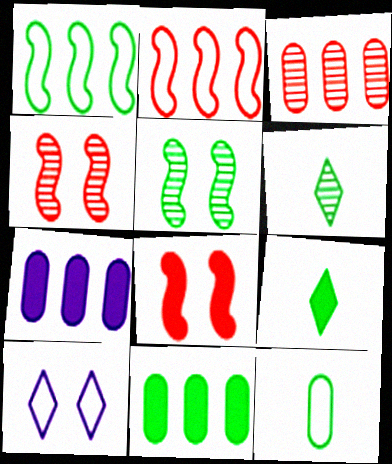[[2, 10, 12], 
[7, 8, 9]]